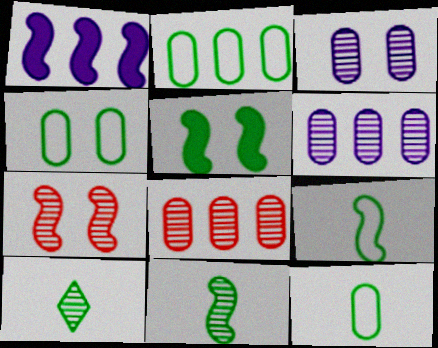[[1, 7, 9], 
[2, 4, 12], 
[2, 5, 10], 
[6, 7, 10]]